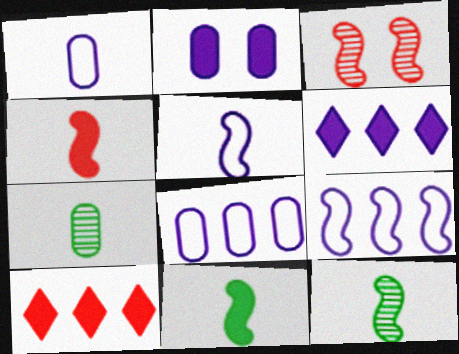[[2, 10, 11], 
[3, 9, 11], 
[4, 5, 12]]